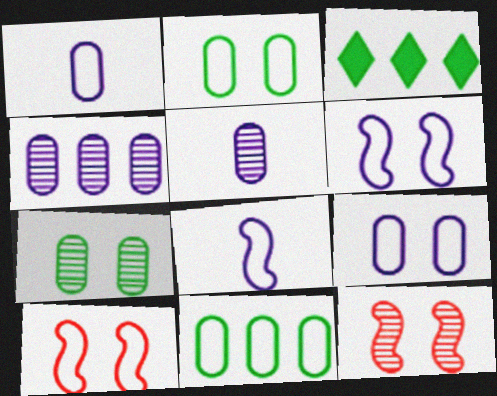[[1, 3, 12], 
[3, 5, 10]]